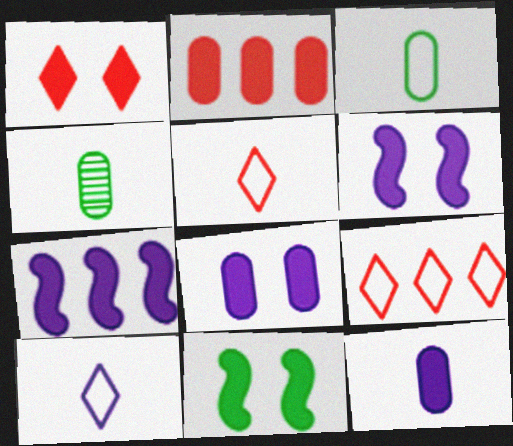[[1, 8, 11], 
[4, 6, 9]]